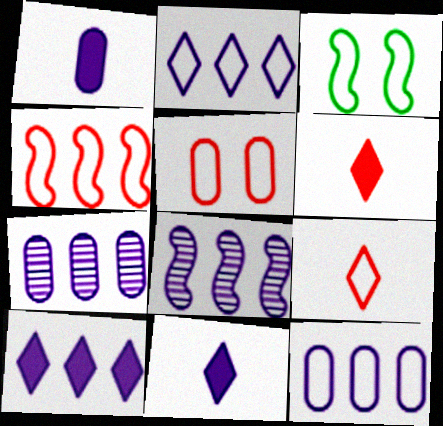[[3, 6, 7], 
[3, 9, 12], 
[4, 5, 9], 
[8, 10, 12]]